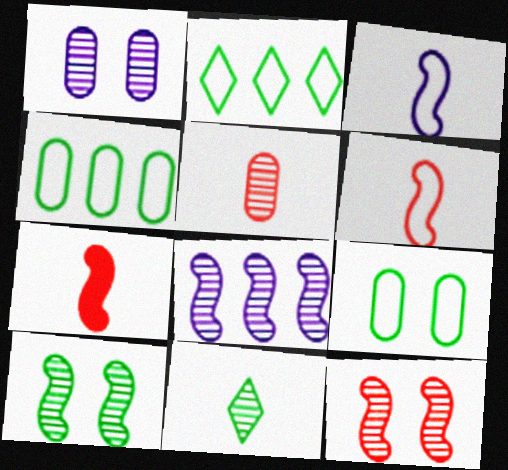[[1, 2, 7]]